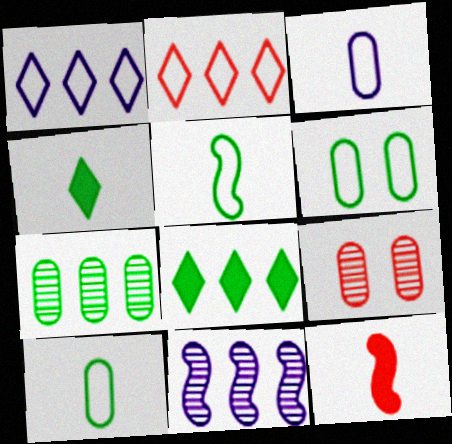[[2, 9, 12]]